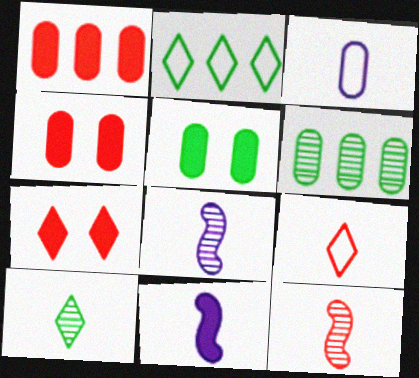[[2, 4, 8], 
[3, 4, 6]]